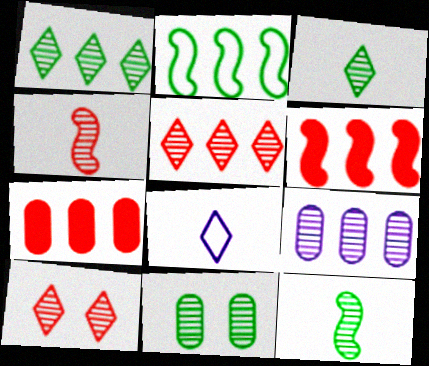[[1, 11, 12], 
[6, 8, 11], 
[9, 10, 12]]